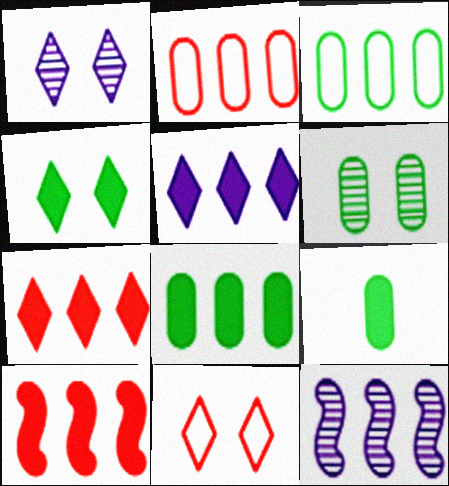[[1, 4, 11], 
[3, 6, 9], 
[3, 7, 12], 
[5, 8, 10], 
[9, 11, 12]]